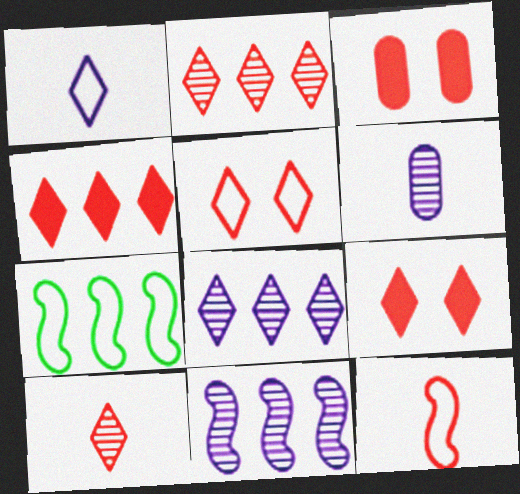[[2, 3, 12], 
[4, 5, 10], 
[6, 7, 9]]